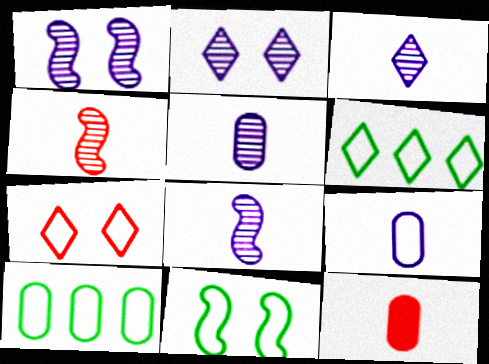[[1, 6, 12], 
[3, 5, 8]]